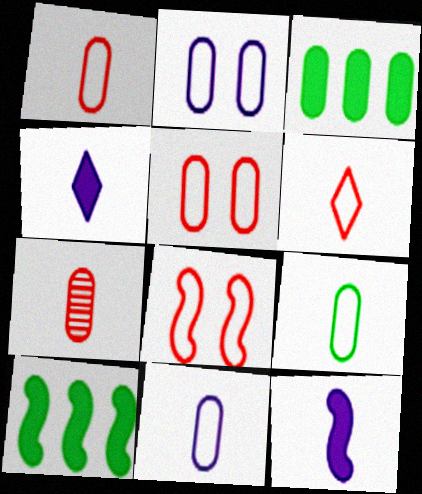[[1, 9, 11], 
[2, 3, 7]]